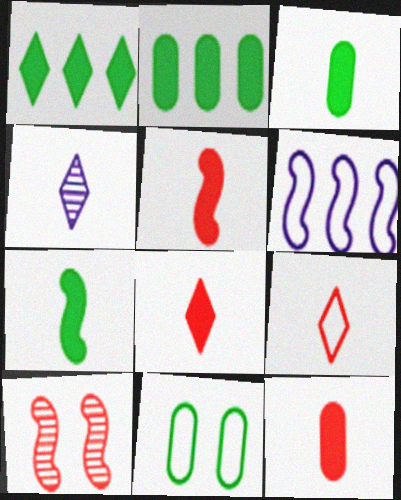[[5, 8, 12], 
[6, 7, 10], 
[6, 9, 11]]